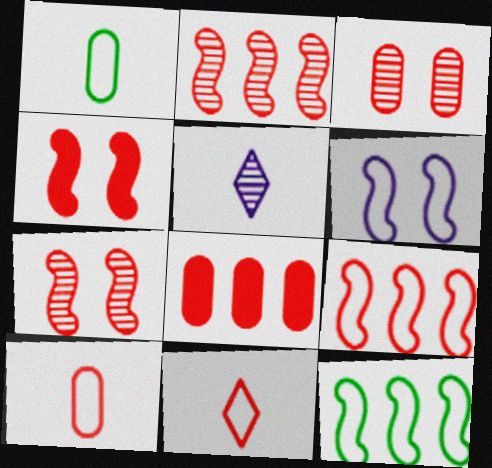[[3, 8, 10], 
[7, 8, 11]]